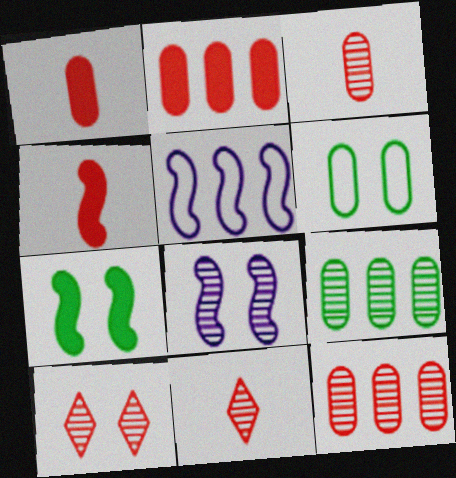[[8, 9, 11]]